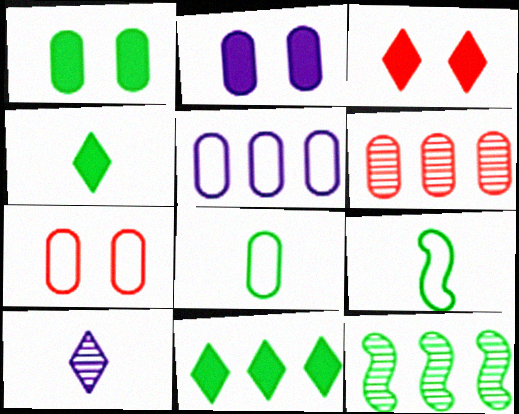[[2, 6, 8], 
[5, 7, 8]]